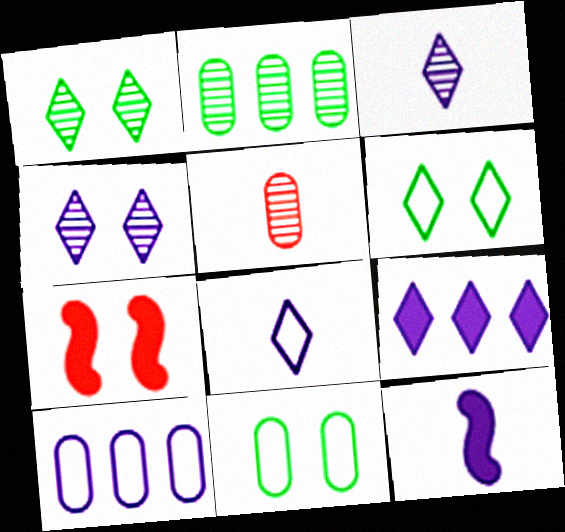[[2, 7, 8], 
[4, 7, 11], 
[4, 8, 9], 
[4, 10, 12]]